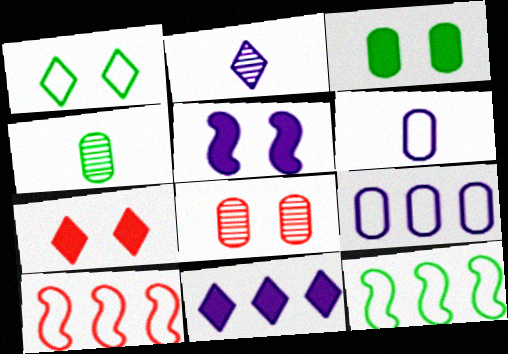[[1, 5, 8], 
[1, 6, 10], 
[2, 3, 10], 
[2, 5, 9], 
[3, 5, 7]]